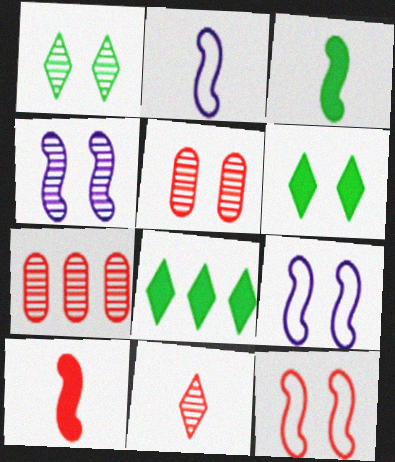[[1, 4, 5], 
[2, 5, 8], 
[2, 6, 7], 
[5, 6, 9]]